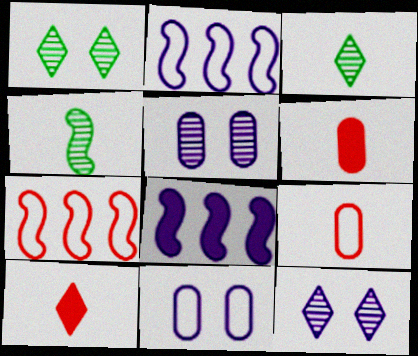[[1, 2, 6], 
[1, 8, 9]]